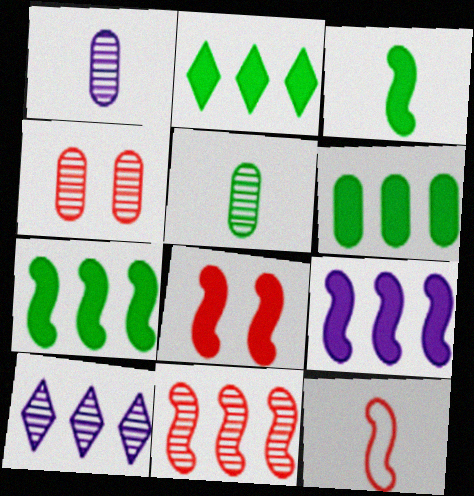[[2, 6, 7], 
[3, 8, 9], 
[8, 11, 12]]